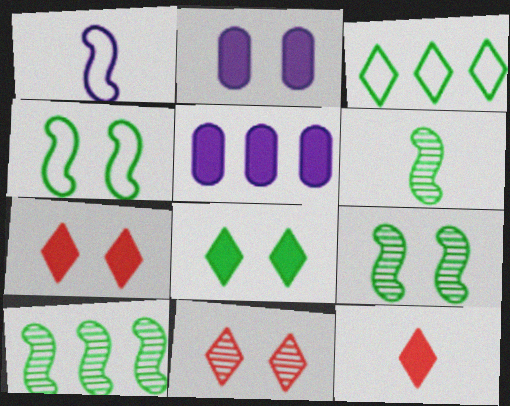[[2, 4, 11], 
[6, 9, 10]]